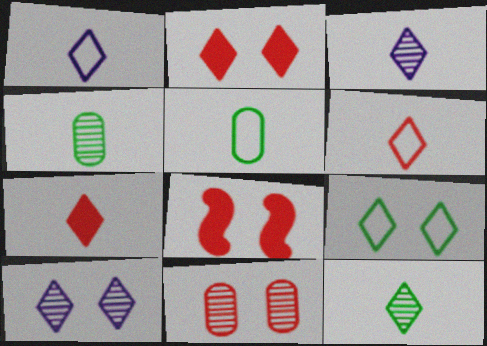[[1, 7, 12], 
[2, 9, 10]]